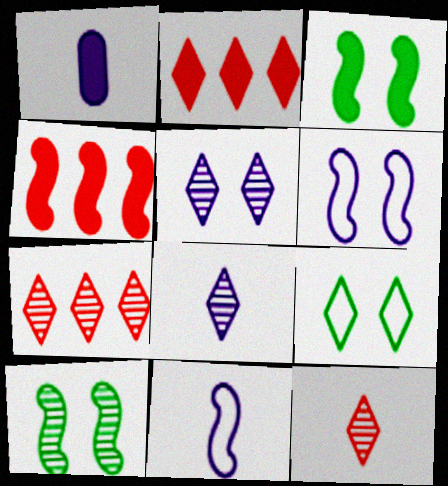[[1, 2, 3], 
[1, 8, 11], 
[2, 8, 9], 
[4, 10, 11]]